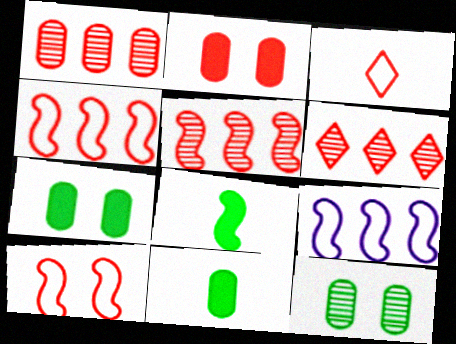[[1, 5, 6], 
[2, 3, 5]]